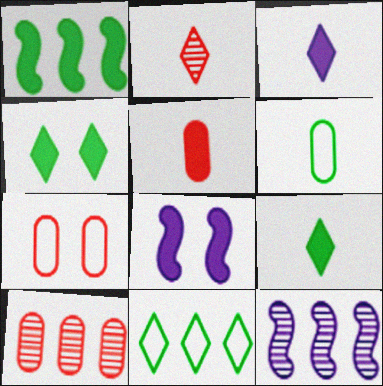[[5, 7, 10], 
[7, 9, 12]]